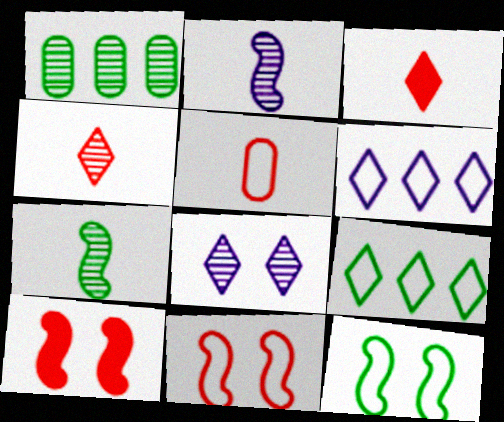[[3, 8, 9], 
[5, 6, 12]]